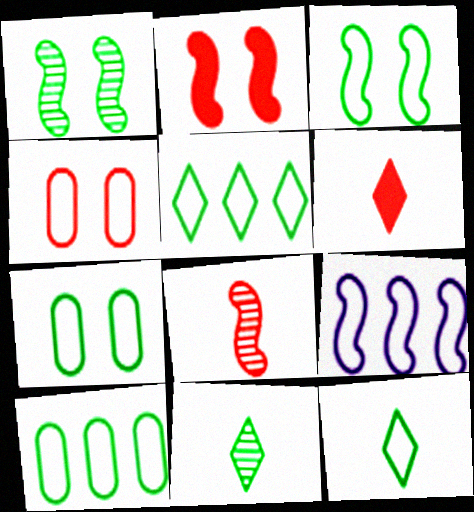[[3, 10, 12], 
[4, 9, 12]]